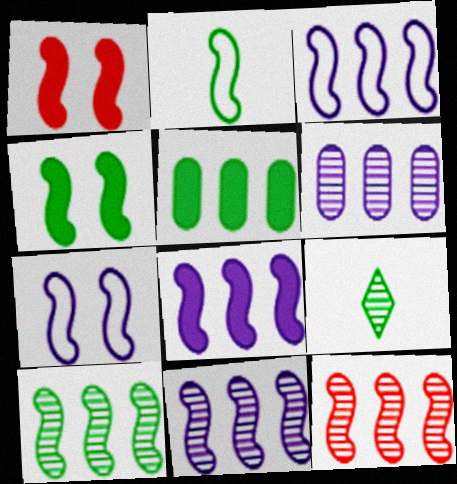[[1, 2, 11], 
[2, 4, 10], 
[3, 8, 11], 
[10, 11, 12]]